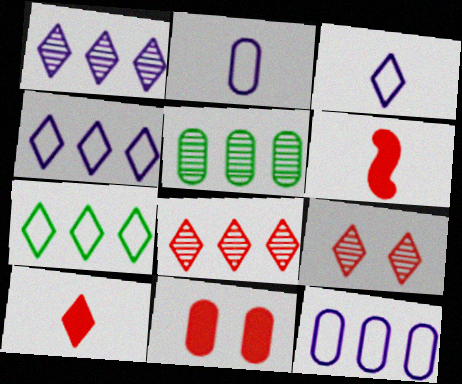[[2, 5, 11]]